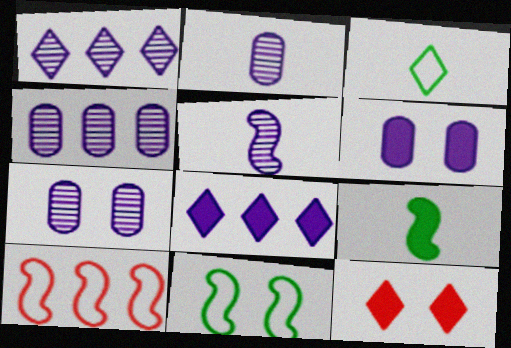[[1, 3, 12], 
[1, 5, 7], 
[2, 4, 7], 
[7, 11, 12]]